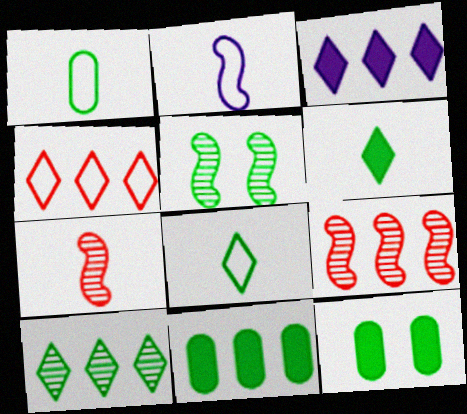[[3, 4, 10], 
[5, 8, 11]]